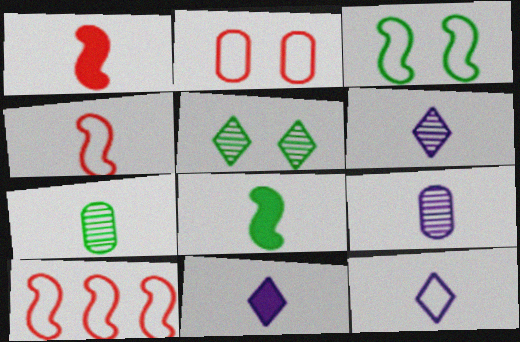[[1, 7, 12], 
[4, 7, 11], 
[6, 11, 12]]